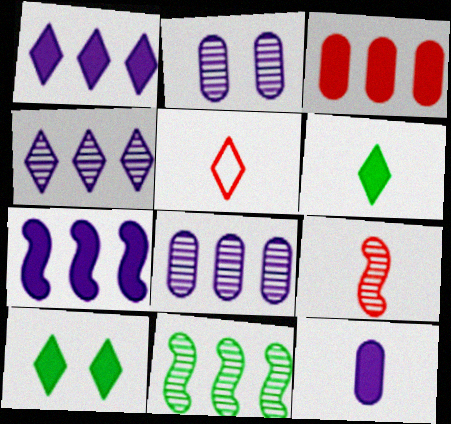[[4, 5, 10]]